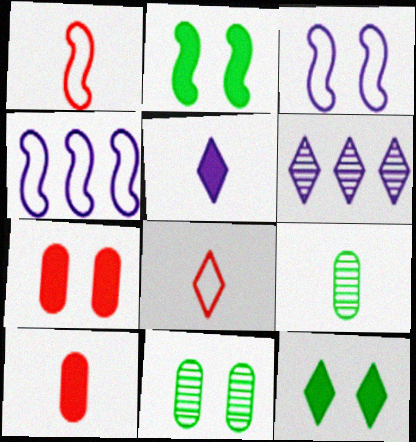[[1, 5, 9], 
[6, 8, 12]]